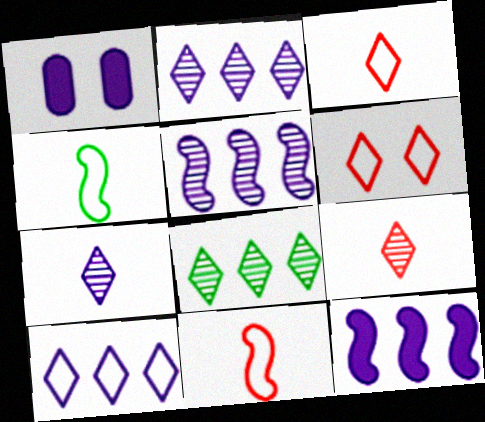[[1, 8, 11]]